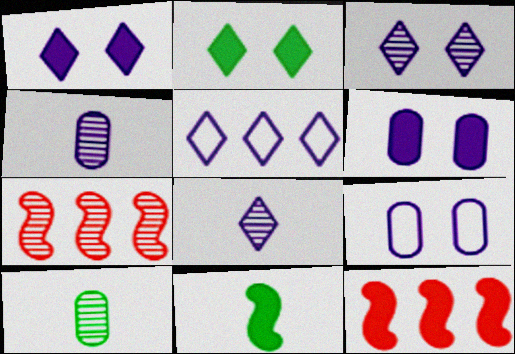[[1, 5, 8], 
[3, 7, 10]]